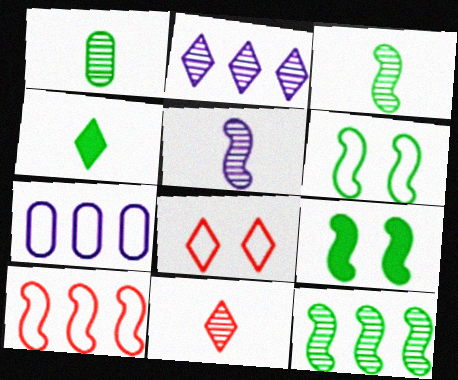[[1, 5, 11], 
[2, 4, 8], 
[5, 9, 10], 
[7, 9, 11]]